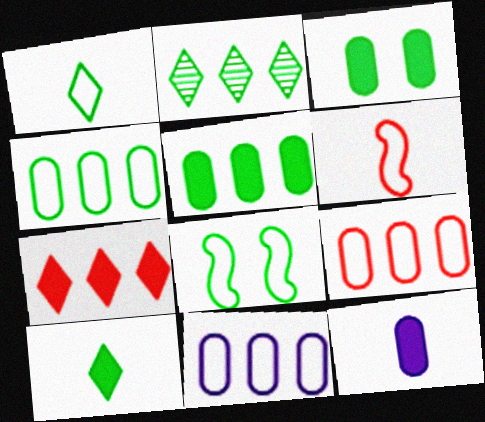[[1, 4, 8], 
[4, 9, 11]]